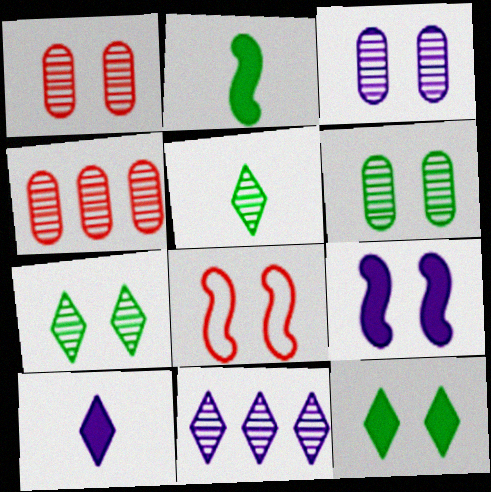[[1, 3, 6], 
[3, 8, 12]]